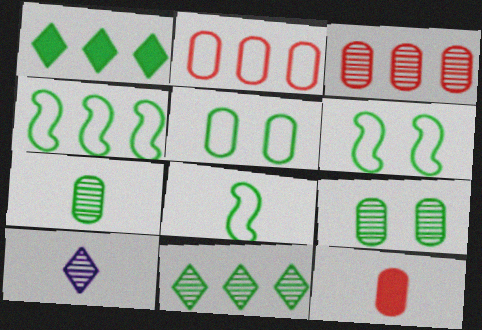[[1, 6, 7], 
[1, 8, 9], 
[4, 6, 8], 
[8, 10, 12]]